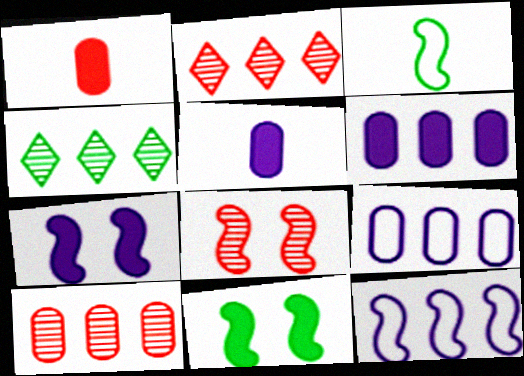[]